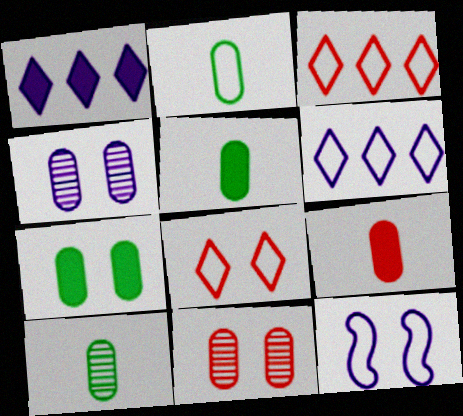[[2, 3, 12], 
[2, 5, 10]]